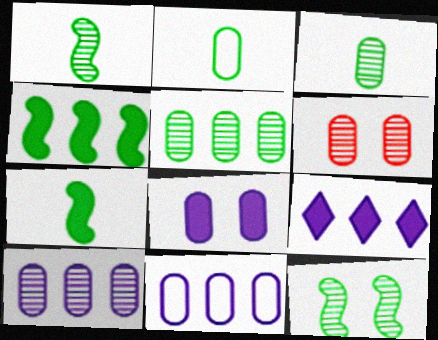[[3, 6, 10]]